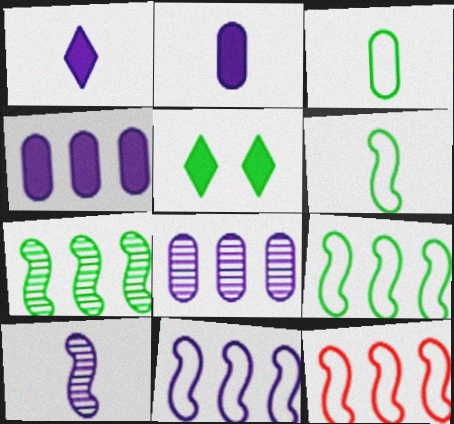[[3, 5, 7], 
[9, 11, 12]]